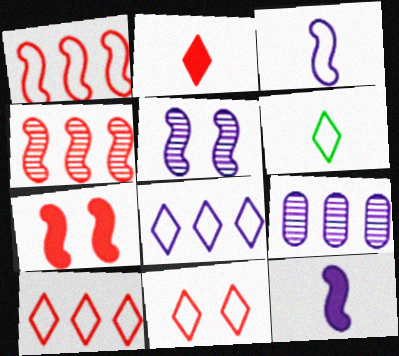[[6, 7, 9], 
[6, 8, 11]]